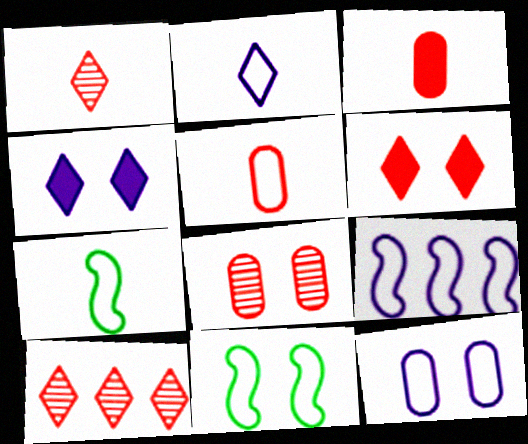[[2, 5, 7], 
[2, 9, 12], 
[4, 8, 11]]